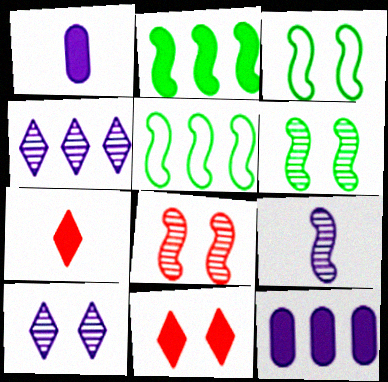[[1, 2, 11]]